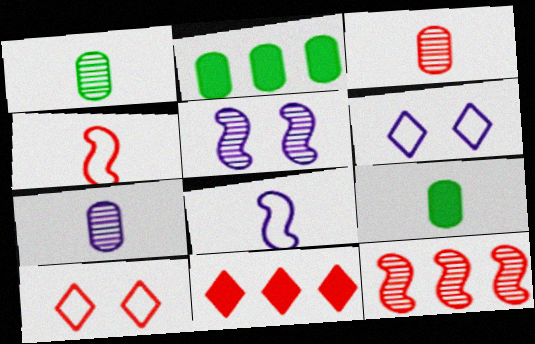[[1, 3, 7], 
[6, 9, 12]]